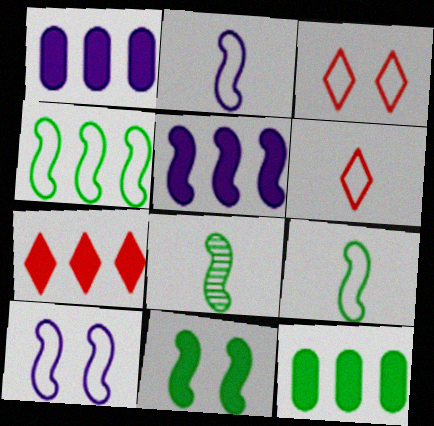[[1, 3, 8], 
[4, 8, 11], 
[5, 7, 12]]